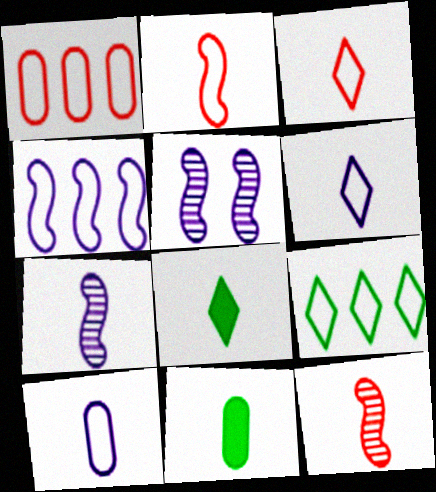[[1, 4, 9], 
[1, 5, 8], 
[3, 7, 11], 
[6, 11, 12], 
[8, 10, 12]]